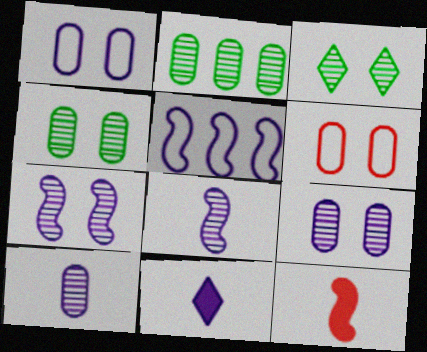[[5, 9, 11]]